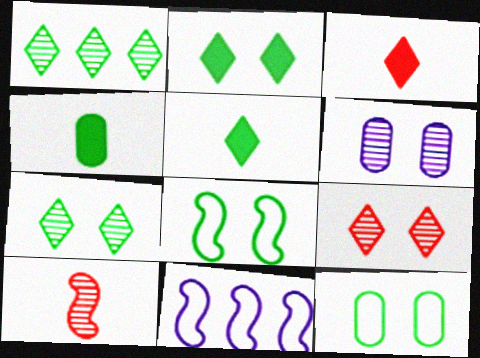[[1, 4, 8], 
[1, 6, 10], 
[4, 9, 11]]